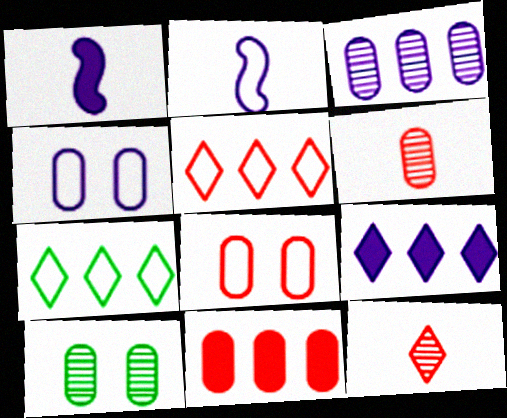[[1, 5, 10], 
[2, 7, 8], 
[3, 6, 10], 
[6, 8, 11]]